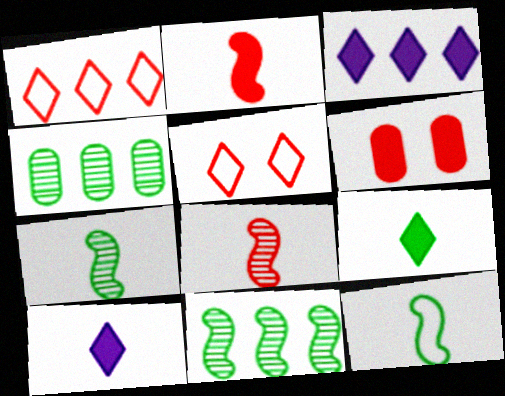[[1, 6, 8]]